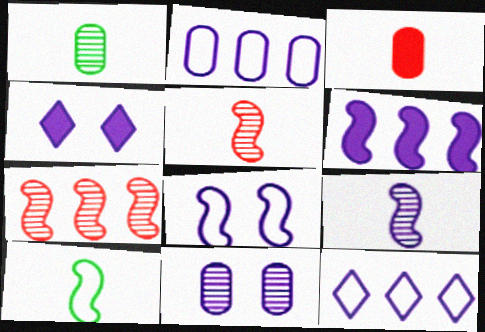[[2, 4, 9], 
[4, 8, 11], 
[6, 8, 9]]